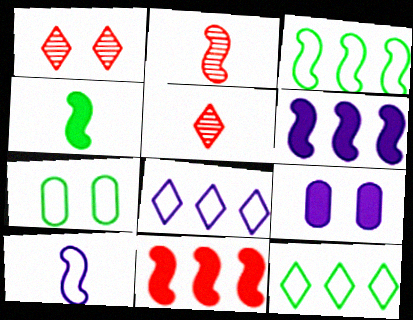[[2, 4, 10], 
[2, 9, 12], 
[3, 5, 9], 
[5, 6, 7]]